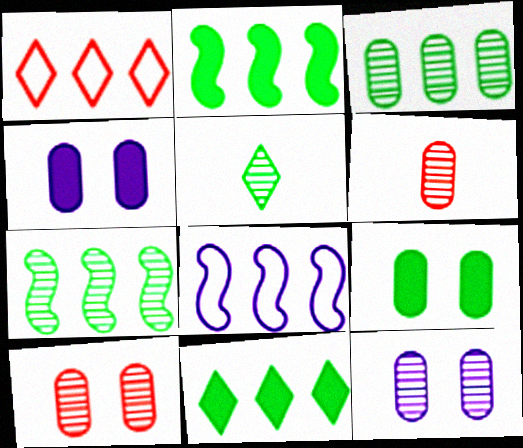[[3, 6, 12]]